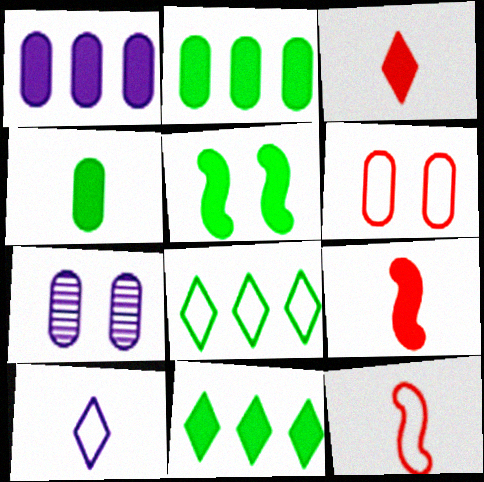[[1, 3, 5], 
[4, 5, 11], 
[7, 8, 9], 
[7, 11, 12]]